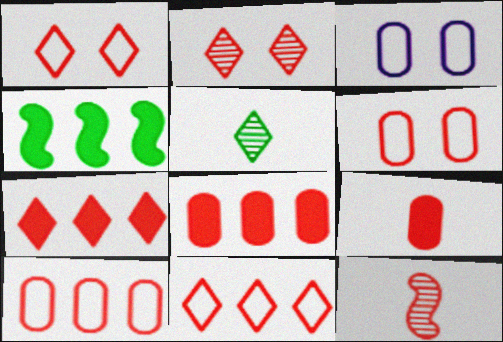[[1, 8, 12], 
[6, 7, 12]]